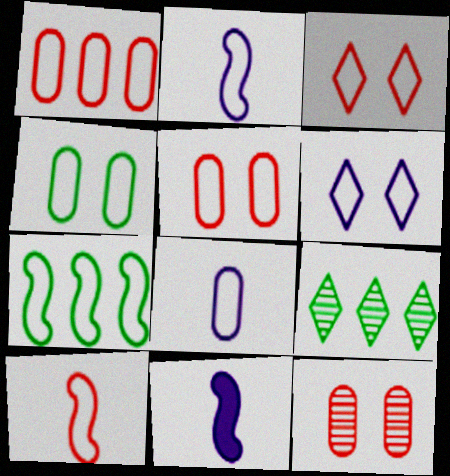[[1, 3, 10], 
[1, 4, 8], 
[3, 7, 8], 
[5, 9, 11]]